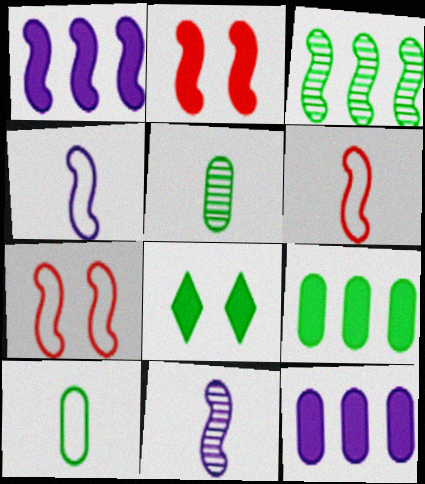[[2, 3, 4], 
[3, 8, 10]]